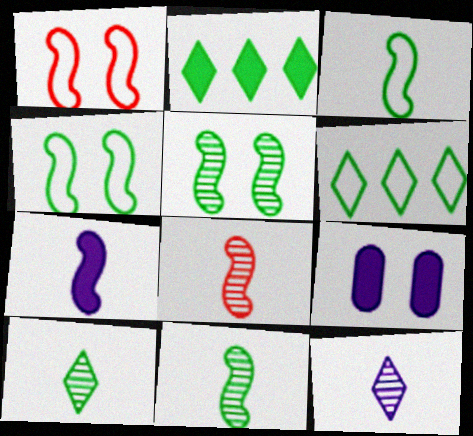[[3, 7, 8], 
[6, 8, 9]]